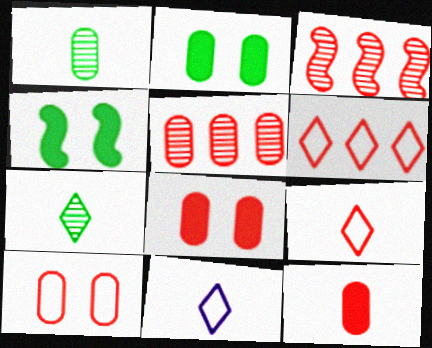[[2, 3, 11], 
[3, 8, 9], 
[4, 5, 11], 
[5, 10, 12]]